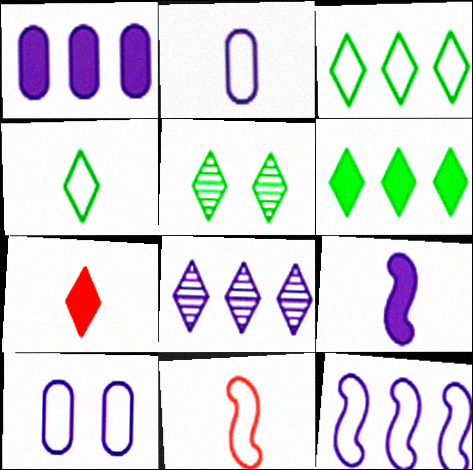[[1, 5, 11], 
[1, 8, 12], 
[2, 4, 11], 
[3, 10, 11], 
[4, 5, 6], 
[8, 9, 10]]